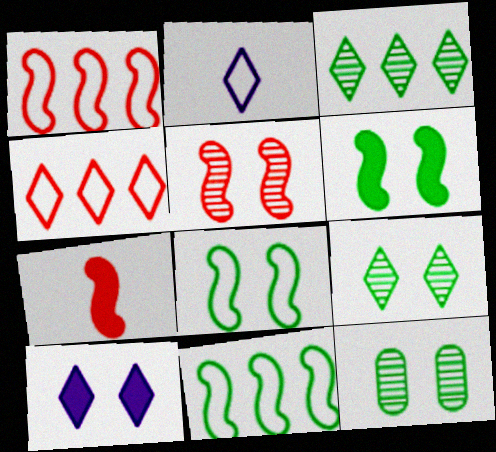[[1, 5, 7]]